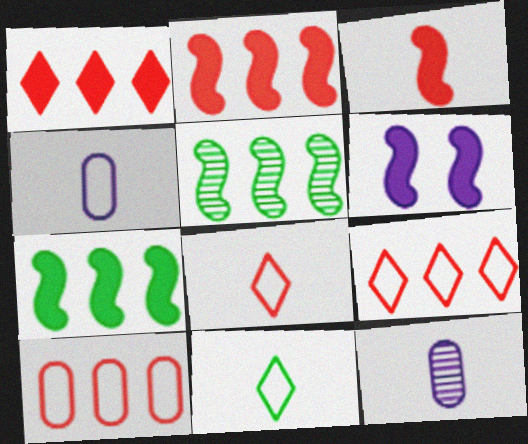[[3, 6, 7], 
[3, 11, 12]]